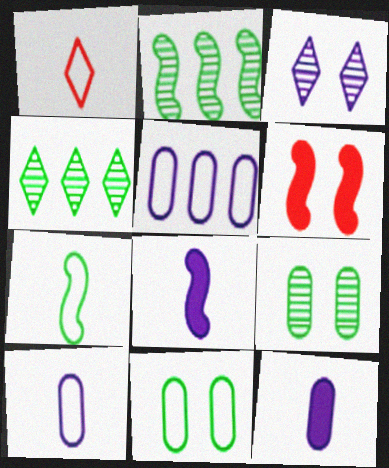[[1, 7, 10], 
[3, 5, 8], 
[3, 6, 11], 
[4, 6, 10]]